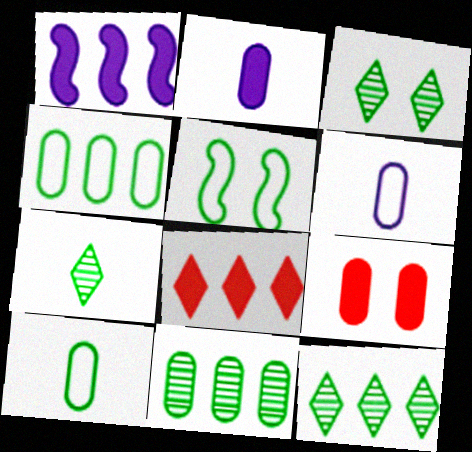[[3, 7, 12], 
[6, 9, 11]]